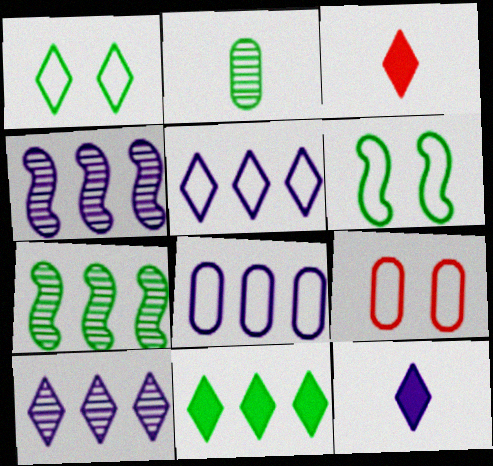[[1, 3, 10], 
[2, 6, 11], 
[7, 9, 12]]